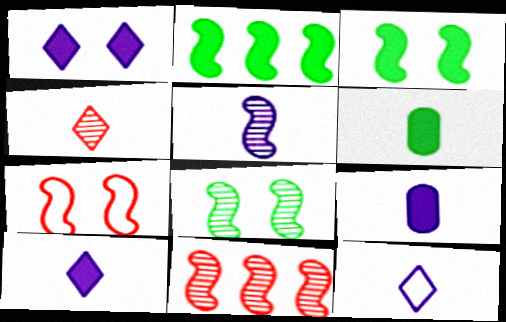[[2, 5, 7], 
[5, 8, 11], 
[5, 9, 12]]